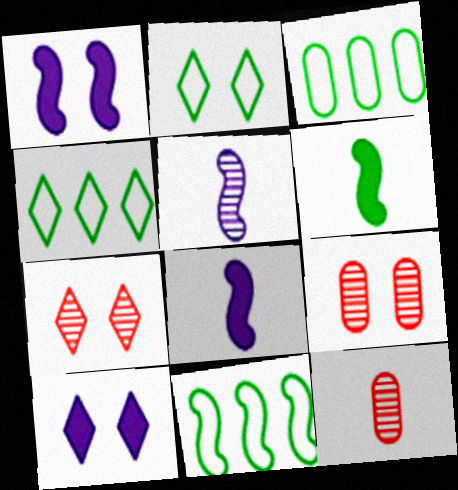[[1, 2, 9], 
[1, 4, 12], 
[2, 7, 10], 
[3, 4, 11], 
[3, 7, 8], 
[4, 8, 9], 
[10, 11, 12]]